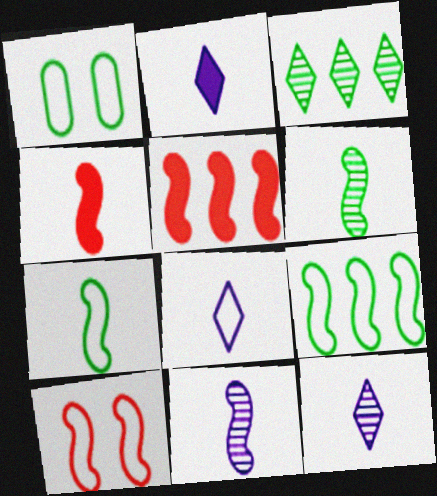[[1, 5, 12], 
[2, 8, 12], 
[4, 7, 11]]